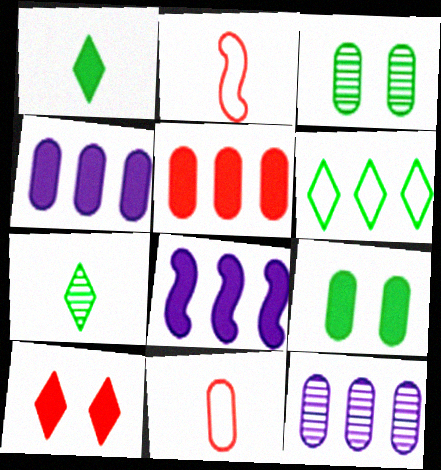[[3, 4, 11], 
[9, 11, 12]]